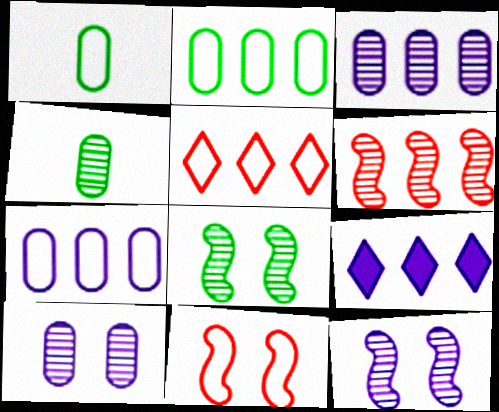[[2, 6, 9], 
[4, 9, 11]]